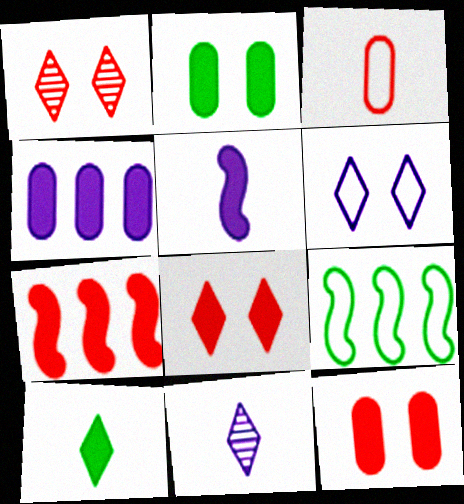[[1, 3, 7], 
[3, 6, 9], 
[9, 11, 12]]